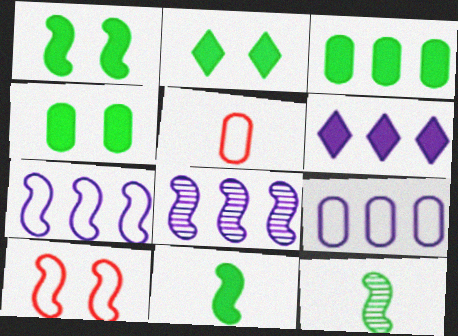[[1, 2, 4], 
[2, 3, 11], 
[2, 5, 8], 
[6, 8, 9], 
[8, 10, 11]]